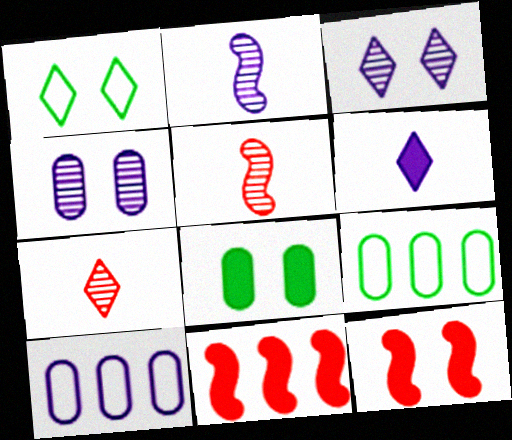[[1, 4, 12], 
[6, 8, 11]]